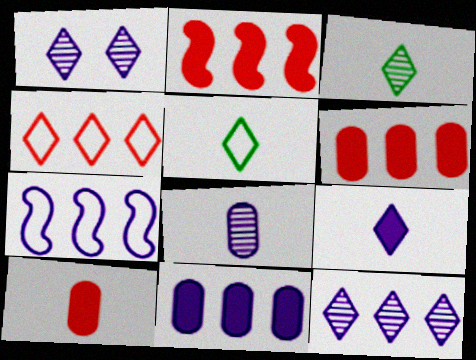[[7, 11, 12]]